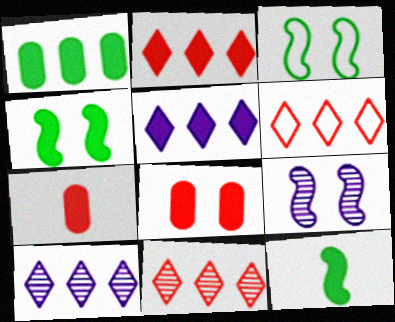[[2, 6, 11], 
[3, 7, 10], 
[4, 5, 7], 
[5, 8, 12]]